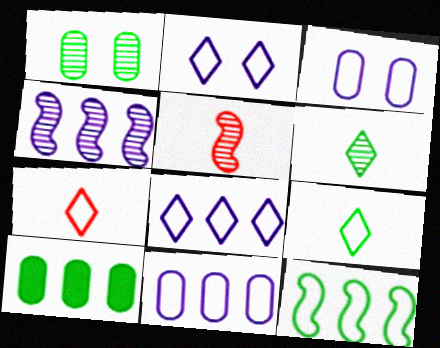[[2, 5, 10], 
[3, 7, 12]]